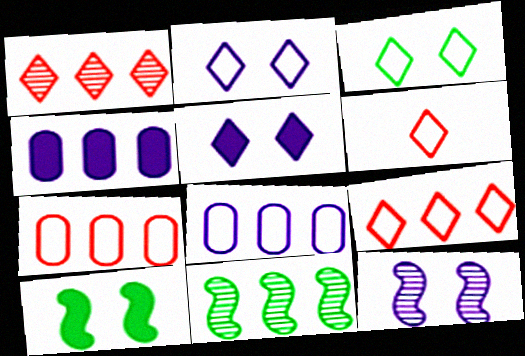[[4, 9, 11]]